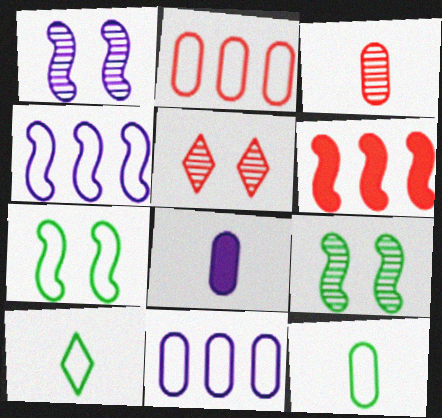[[3, 8, 12]]